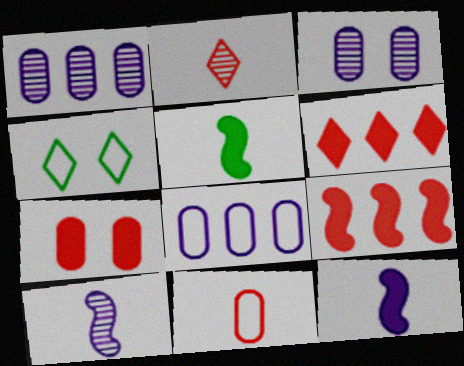[]